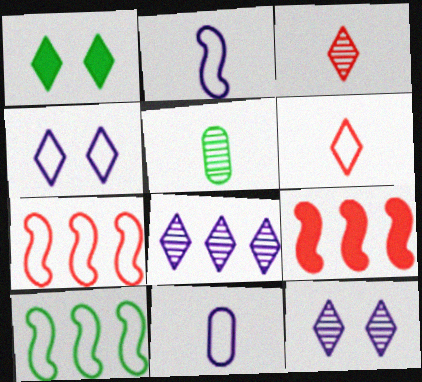[[1, 5, 10], 
[1, 6, 8], 
[4, 5, 9]]